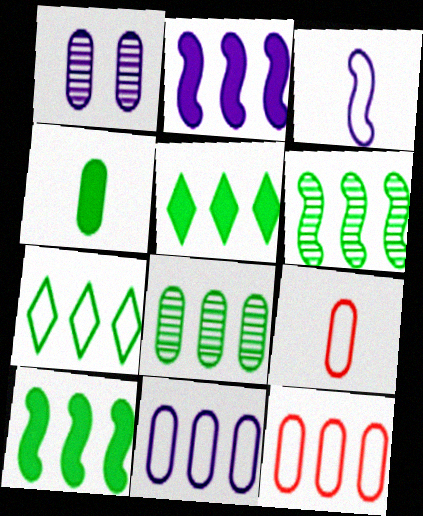[[1, 4, 12], 
[7, 8, 10]]